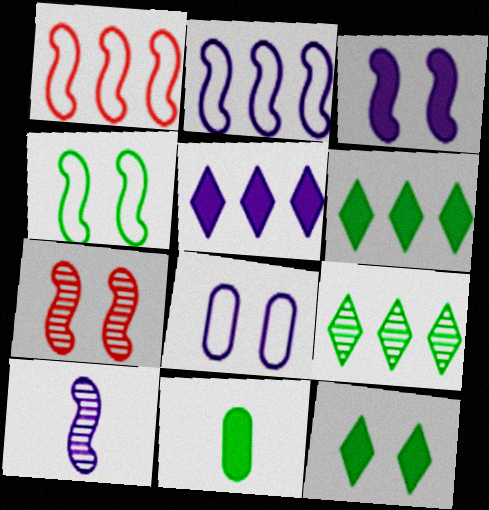[[2, 3, 10], 
[3, 4, 7], 
[4, 9, 11], 
[5, 8, 10], 
[7, 8, 12]]